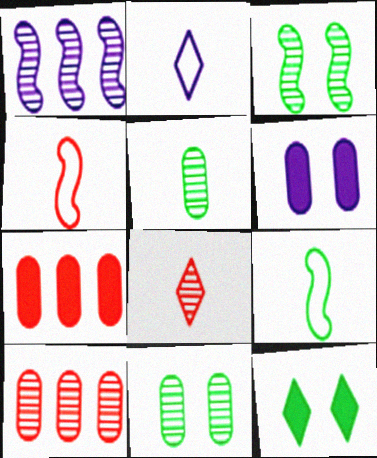[[1, 2, 6], 
[1, 8, 11], 
[2, 3, 7]]